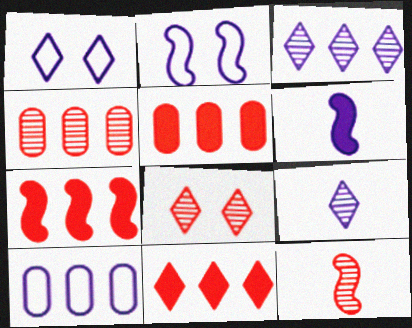[[4, 8, 12], 
[5, 7, 11]]